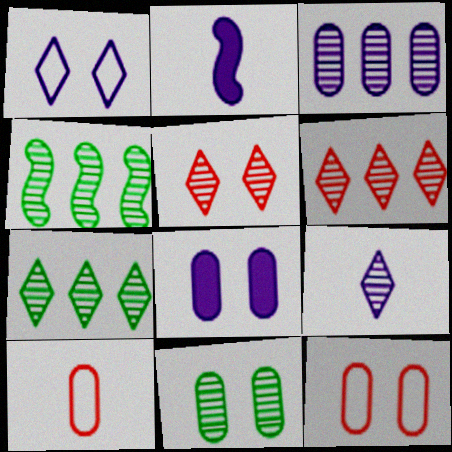[[1, 2, 3], 
[2, 7, 12], 
[3, 4, 6], 
[5, 7, 9], 
[8, 11, 12]]